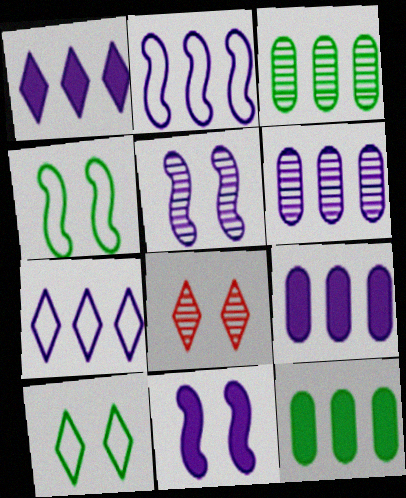[[1, 2, 6]]